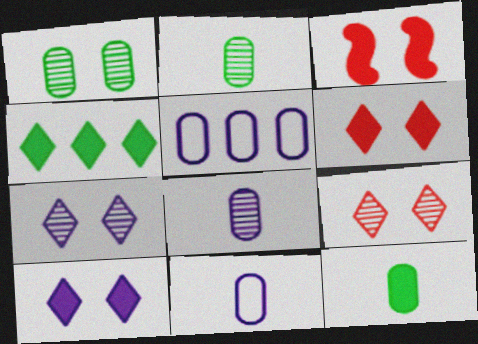[]